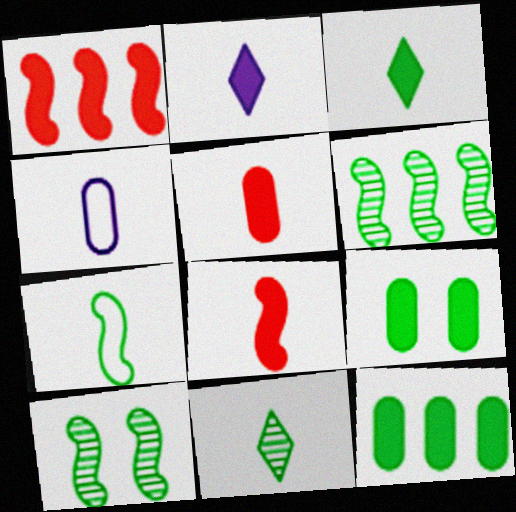[[1, 2, 9], 
[4, 8, 11]]